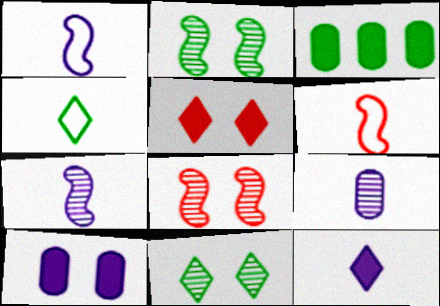[[1, 9, 12], 
[2, 3, 4]]